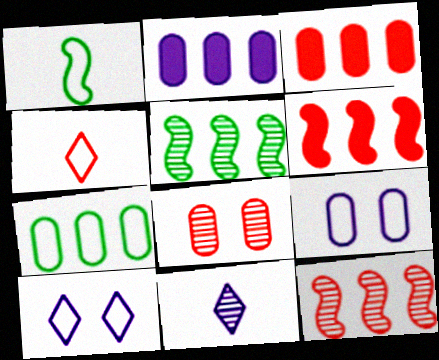[[4, 6, 8], 
[5, 8, 11]]